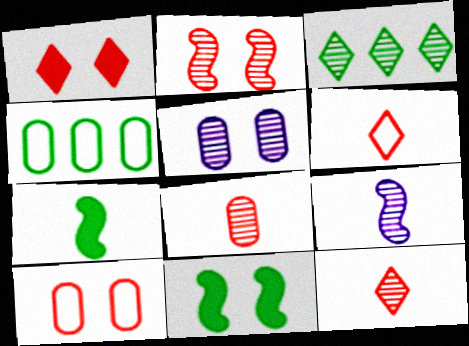[[1, 2, 10], 
[1, 4, 9]]